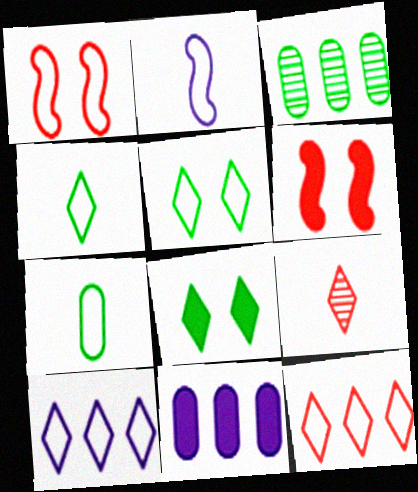[[1, 7, 10], 
[8, 9, 10]]